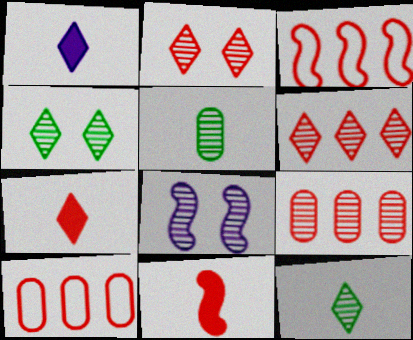[[2, 10, 11], 
[5, 6, 8], 
[8, 9, 12]]